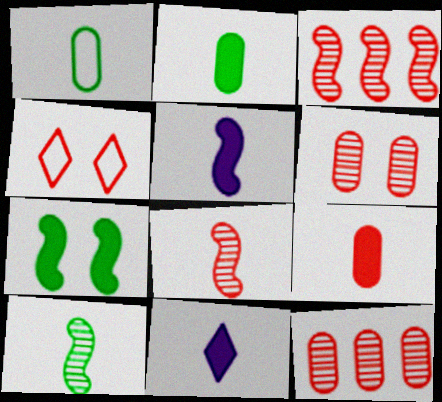[[1, 8, 11], 
[3, 4, 9]]